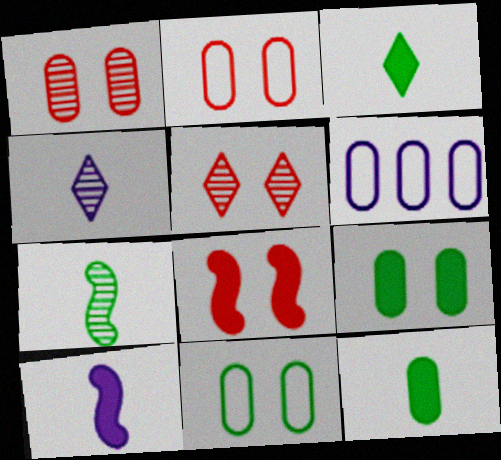[[1, 6, 12], 
[2, 5, 8]]